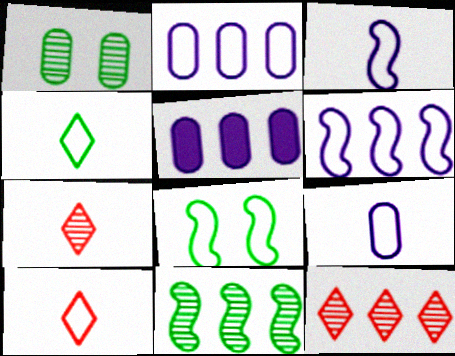[[2, 8, 10], 
[5, 7, 8]]